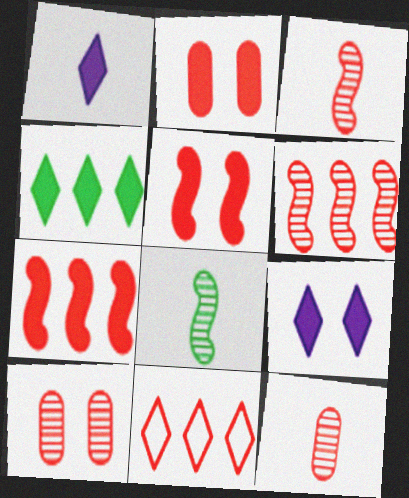[[2, 3, 11], 
[5, 11, 12]]